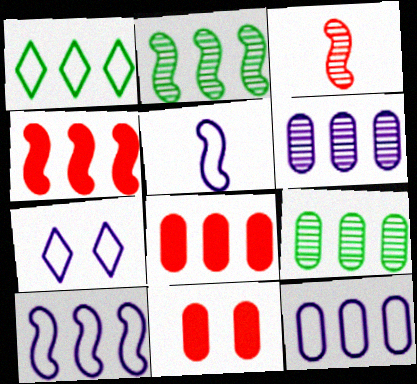[[1, 4, 6], 
[2, 4, 10], 
[5, 7, 12], 
[8, 9, 12]]